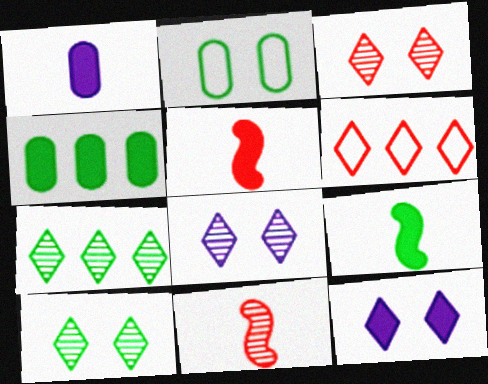[[2, 7, 9], 
[3, 8, 10], 
[4, 5, 12]]